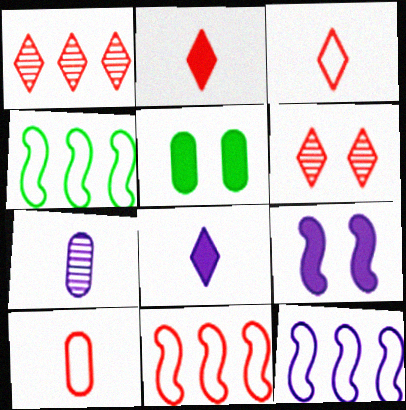[[4, 11, 12]]